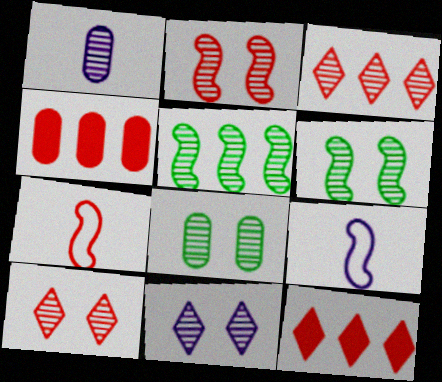[[1, 3, 6], 
[1, 5, 10], 
[2, 8, 11], 
[4, 7, 10], 
[8, 9, 12]]